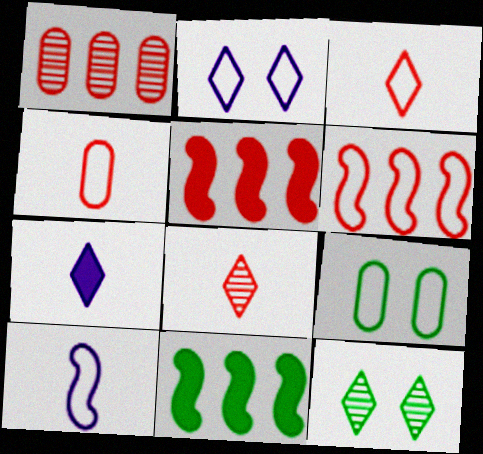[]